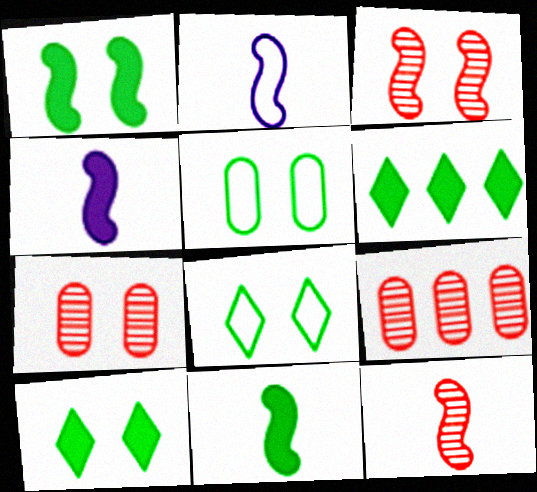[[2, 6, 7], 
[2, 9, 10], 
[2, 11, 12], 
[4, 8, 9]]